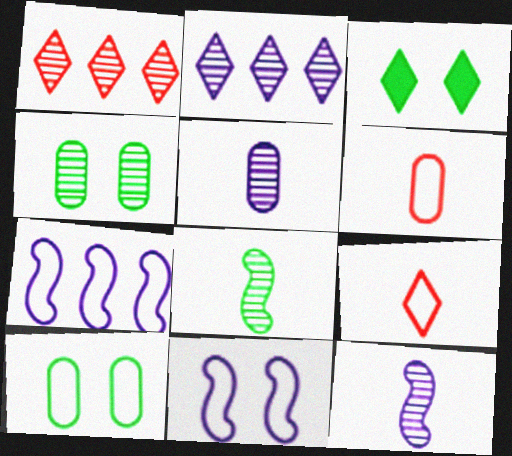[[1, 4, 12], 
[2, 3, 9], 
[7, 9, 10]]